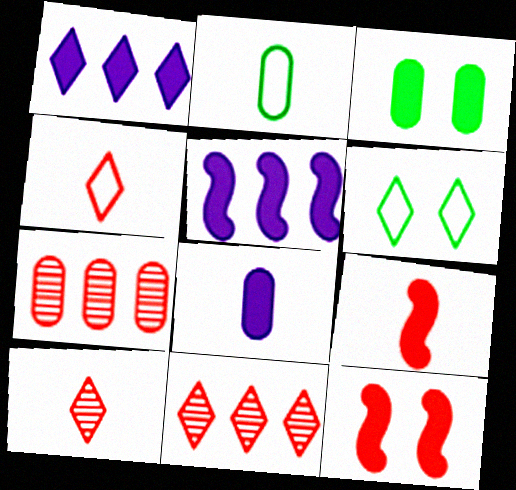[[1, 3, 9], 
[1, 6, 10], 
[4, 7, 12]]